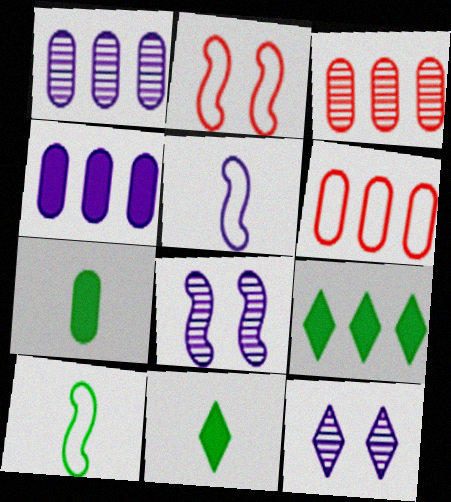[[1, 2, 11], 
[4, 5, 12], 
[6, 8, 11]]